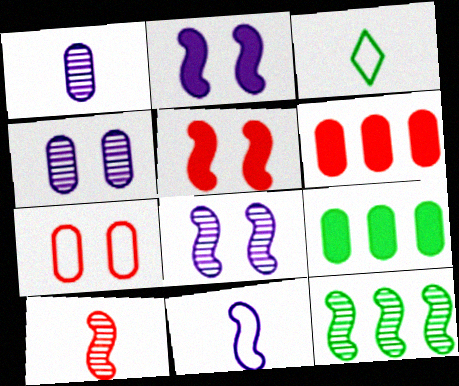[[1, 7, 9], 
[3, 6, 8], 
[5, 11, 12], 
[8, 10, 12]]